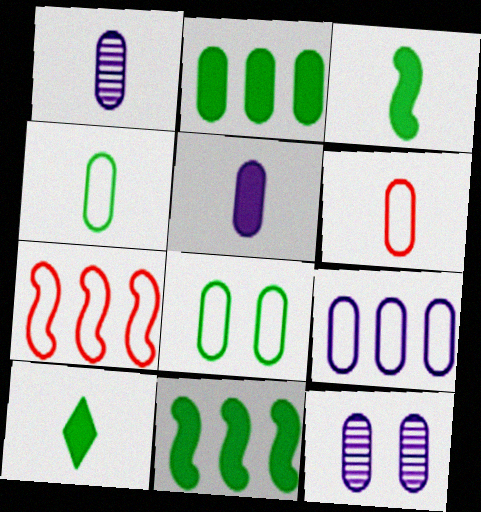[[2, 6, 12], 
[5, 9, 12], 
[6, 8, 9], 
[7, 10, 12]]